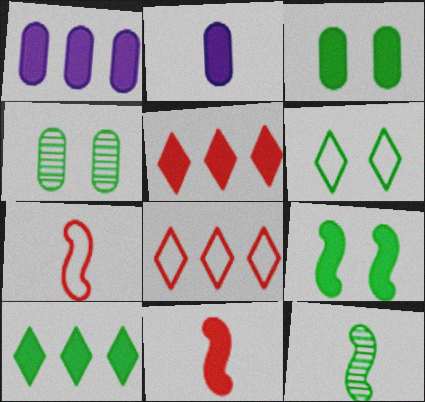[[2, 5, 9], 
[4, 6, 9]]